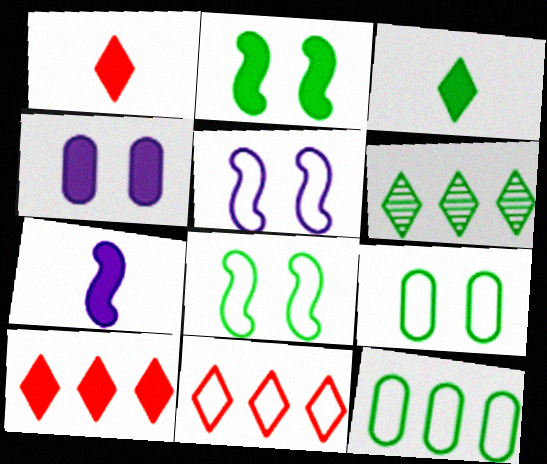[]